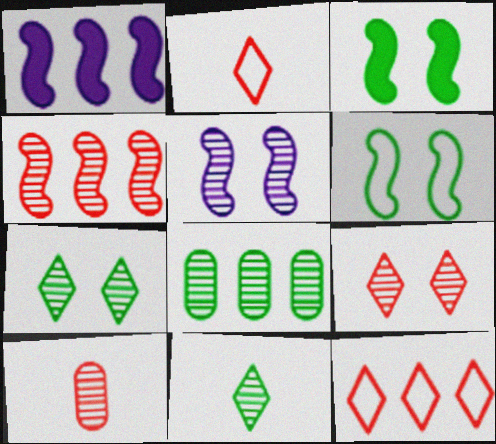[[1, 8, 12], 
[4, 9, 10]]